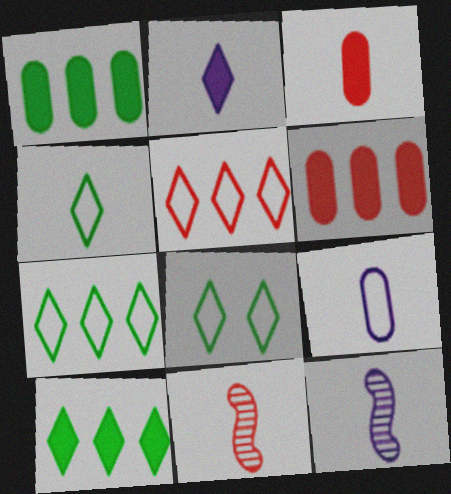[[2, 9, 12], 
[3, 4, 12], 
[4, 7, 8], 
[6, 8, 12]]